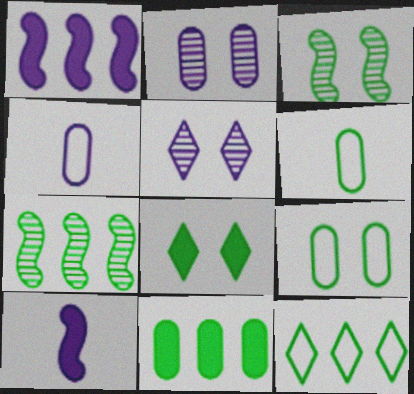[[1, 4, 5], 
[3, 8, 9], 
[6, 7, 8], 
[7, 11, 12]]